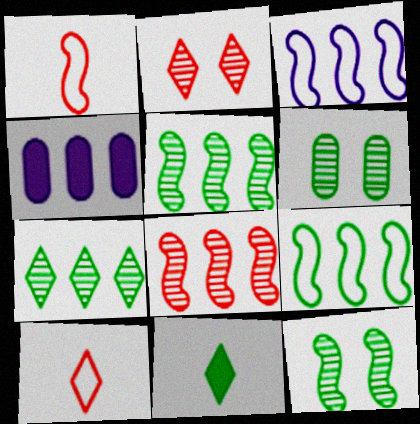[[4, 10, 12], 
[6, 9, 11]]